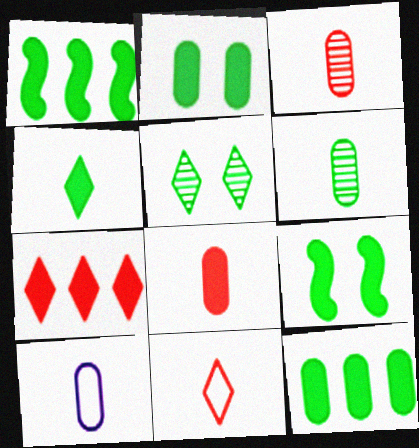[[1, 2, 4], 
[4, 9, 12], 
[6, 8, 10]]